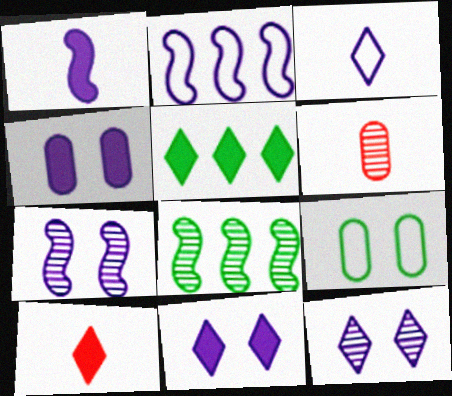[[1, 2, 7], 
[5, 10, 11], 
[6, 8, 12]]